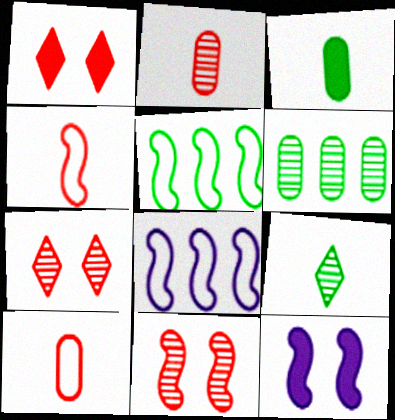[[3, 7, 8]]